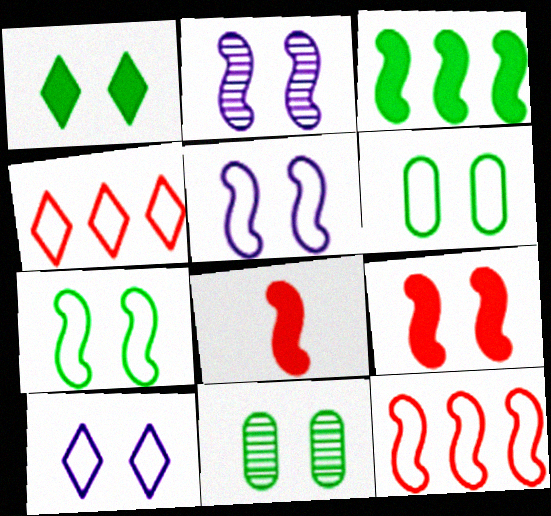[[1, 7, 11], 
[2, 7, 9], 
[9, 10, 11]]